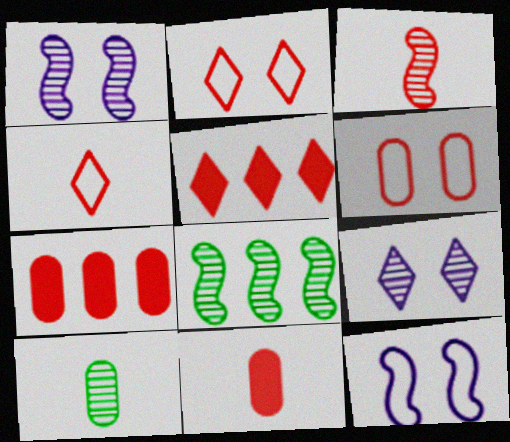[[1, 3, 8], 
[2, 3, 7], 
[3, 4, 11], 
[3, 5, 6], 
[5, 10, 12]]